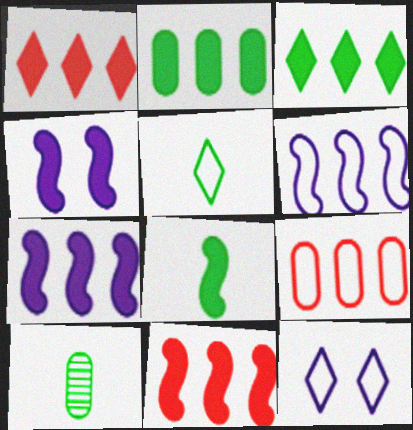[[1, 2, 7], 
[4, 8, 11], 
[5, 8, 10], 
[10, 11, 12]]